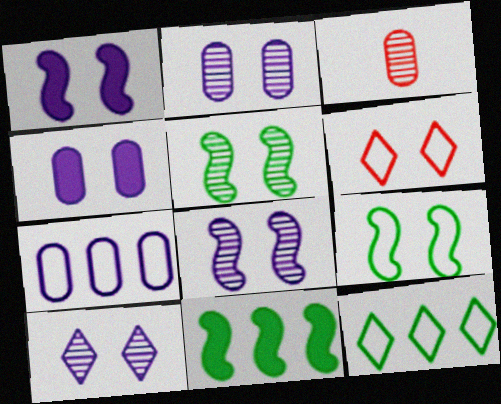[[1, 3, 12], 
[2, 8, 10], 
[4, 5, 6]]